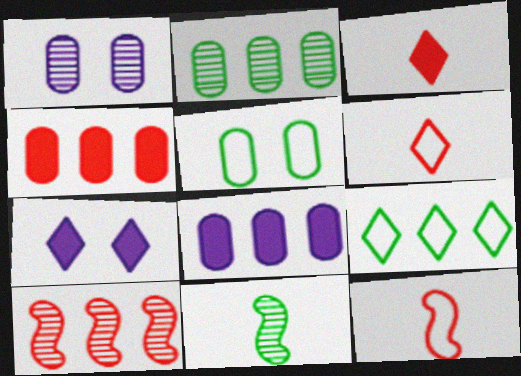[[2, 7, 12], 
[8, 9, 10]]